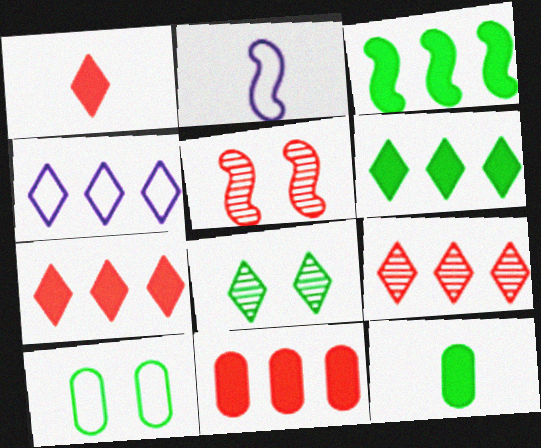[[1, 4, 8], 
[2, 3, 5], 
[2, 8, 11], 
[4, 5, 12], 
[4, 6, 9]]